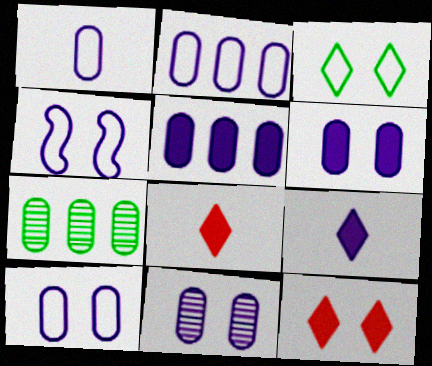[[1, 2, 10], 
[1, 5, 11], 
[4, 7, 8], 
[6, 10, 11]]